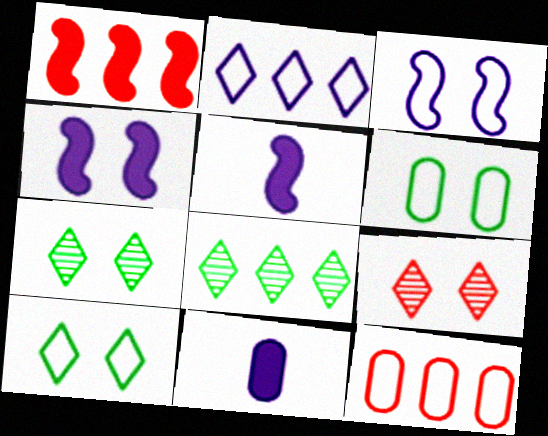[[4, 6, 9], 
[5, 7, 12]]